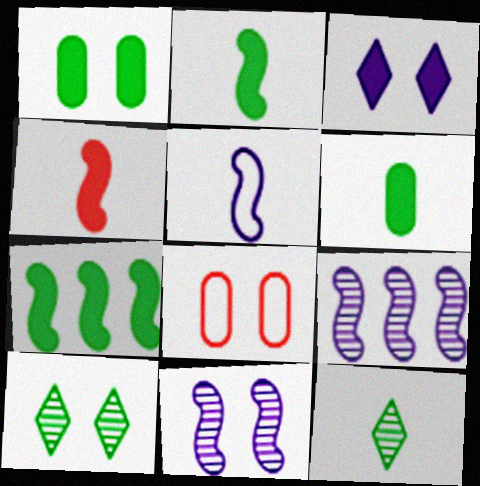[]